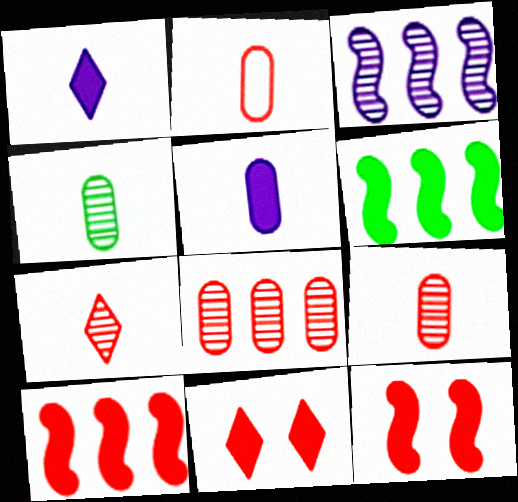[[2, 4, 5], 
[5, 6, 11]]